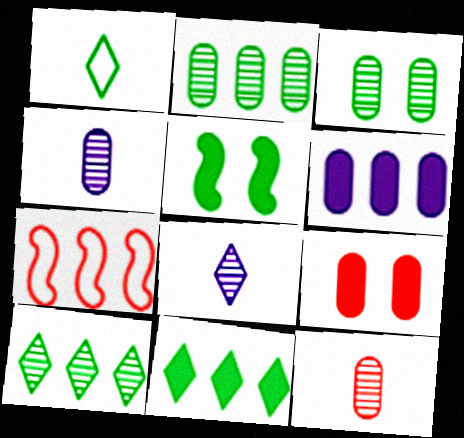[[1, 2, 5], 
[6, 7, 10]]